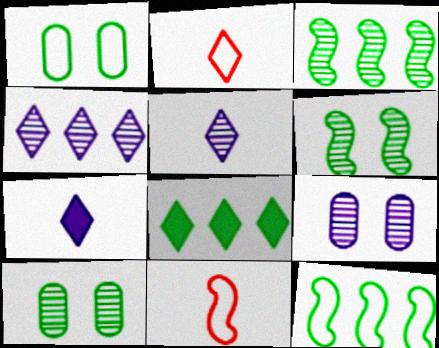[[8, 9, 11]]